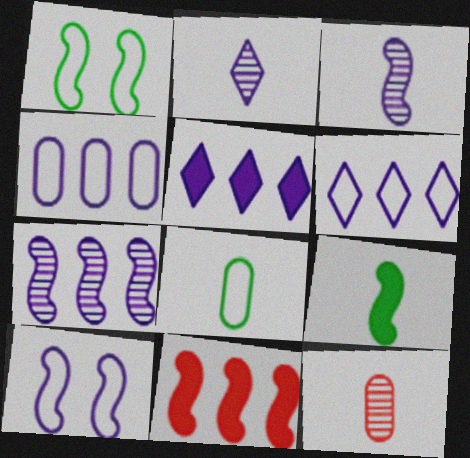[[1, 3, 11], 
[1, 5, 12], 
[4, 5, 7]]